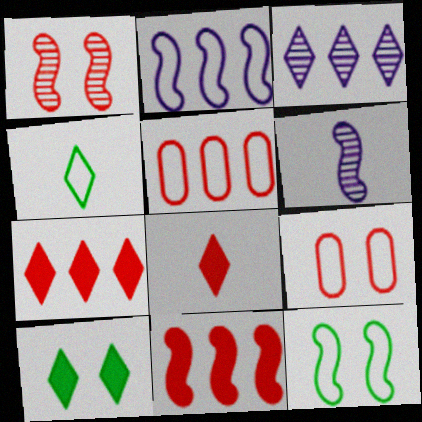[[1, 5, 8], 
[2, 4, 9], 
[5, 6, 10], 
[6, 11, 12]]